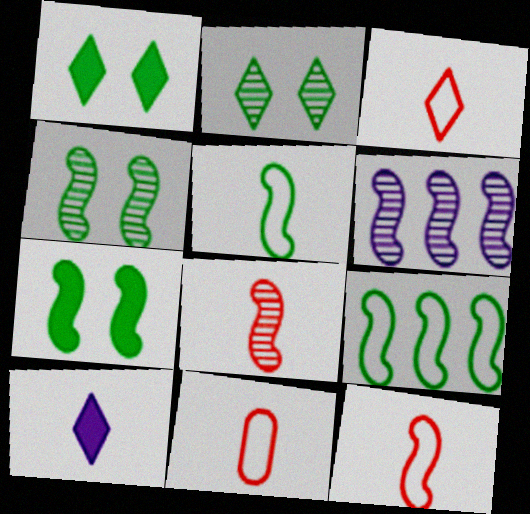[[1, 6, 11], 
[3, 11, 12], 
[4, 6, 8], 
[6, 7, 12]]